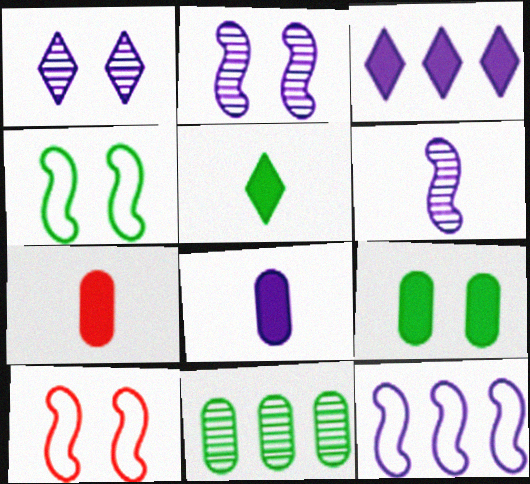[[1, 8, 12], 
[1, 9, 10], 
[4, 5, 11]]